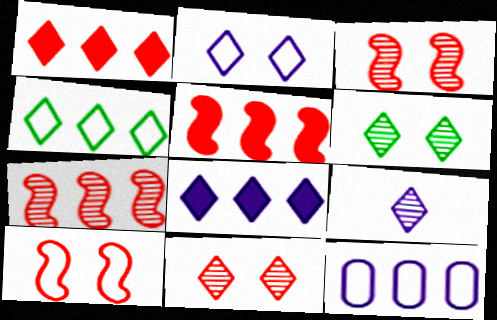[[2, 8, 9]]